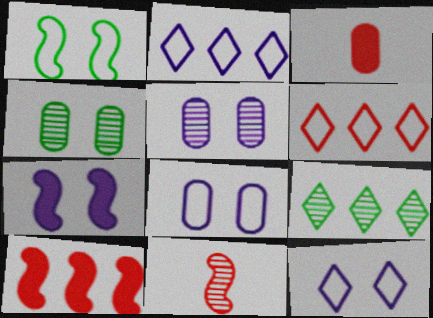[[5, 7, 12], 
[5, 9, 11]]